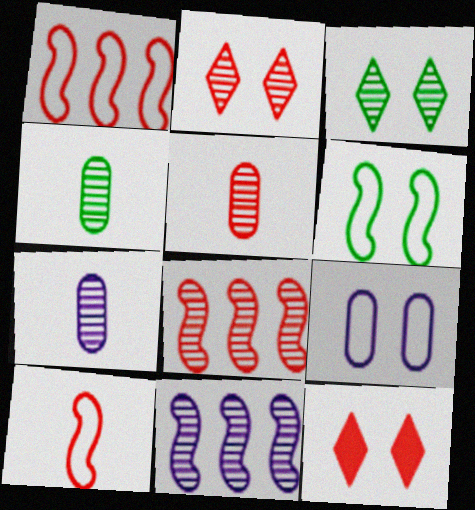[[1, 5, 12], 
[2, 4, 11], 
[2, 5, 8], 
[3, 5, 11], 
[3, 7, 8], 
[4, 5, 7]]